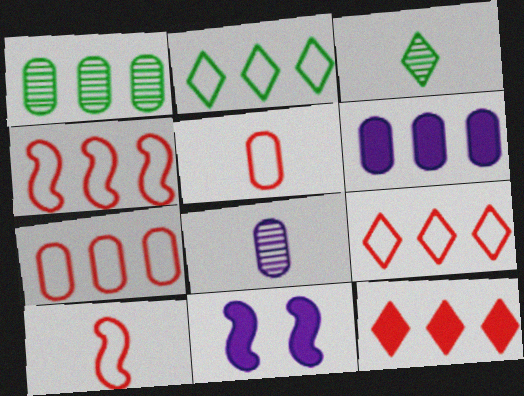[[1, 6, 7], 
[3, 7, 11], 
[4, 7, 9]]